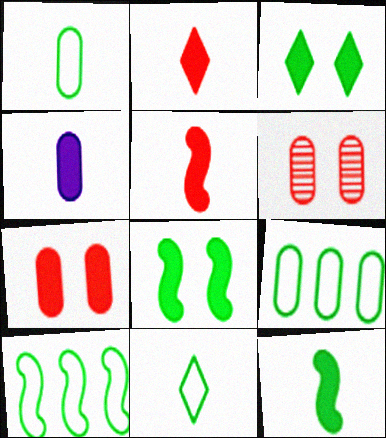[[2, 4, 12], 
[4, 6, 9]]